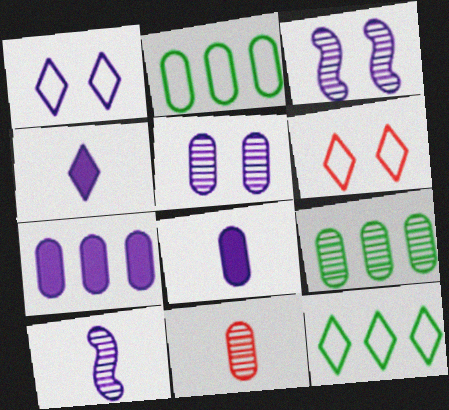[[1, 7, 10], 
[5, 9, 11]]